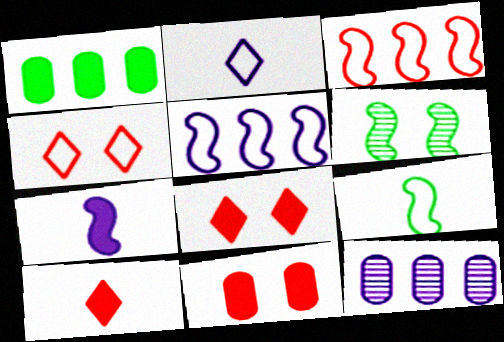[[1, 7, 8], 
[3, 6, 7], 
[8, 9, 12]]